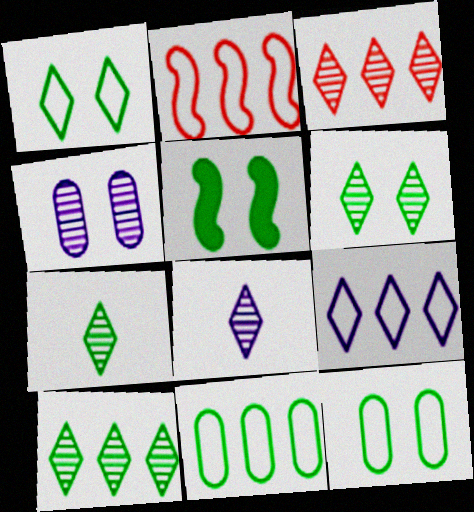[[2, 9, 11], 
[3, 6, 8], 
[5, 6, 12], 
[5, 7, 11], 
[6, 7, 10]]